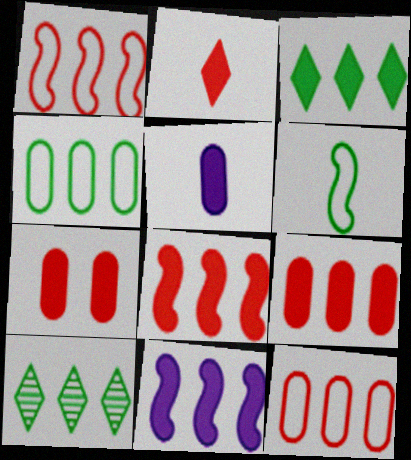[[2, 7, 8], 
[3, 9, 11], 
[10, 11, 12]]